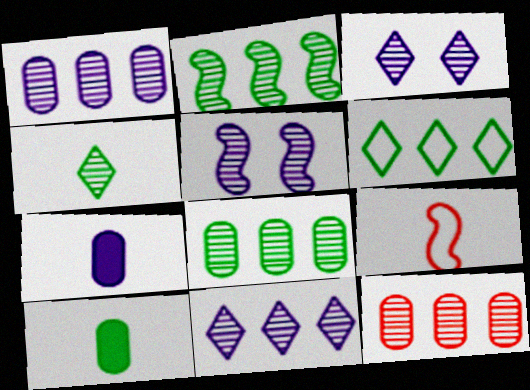[[1, 8, 12], 
[2, 11, 12], 
[4, 5, 12], 
[4, 7, 9]]